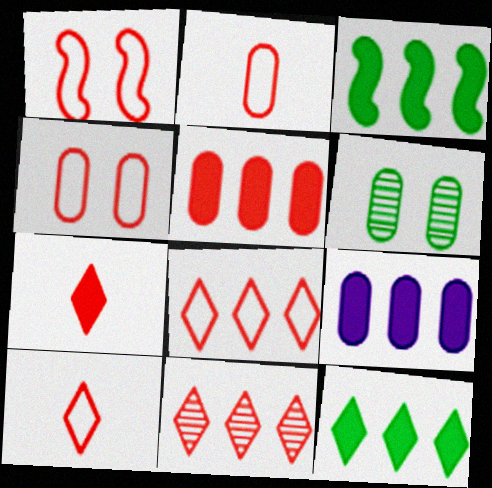[[1, 2, 8], 
[2, 6, 9]]